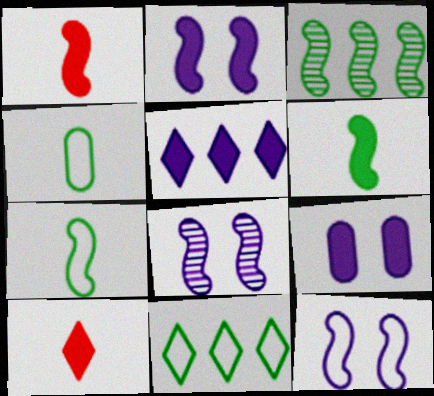[[1, 3, 12], 
[2, 8, 12]]